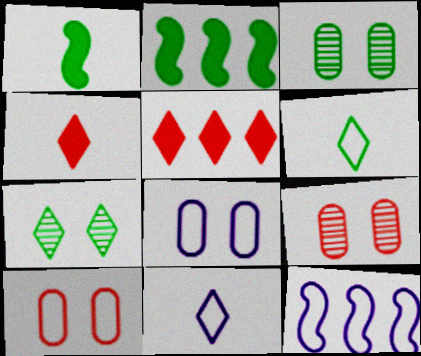[[2, 3, 6], 
[2, 9, 11], 
[3, 4, 12], 
[5, 7, 11], 
[6, 10, 12], 
[8, 11, 12]]